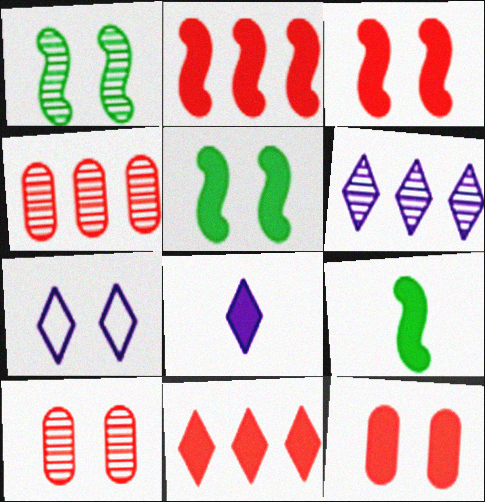[[1, 7, 12], 
[4, 7, 9], 
[5, 7, 10], 
[6, 7, 8]]